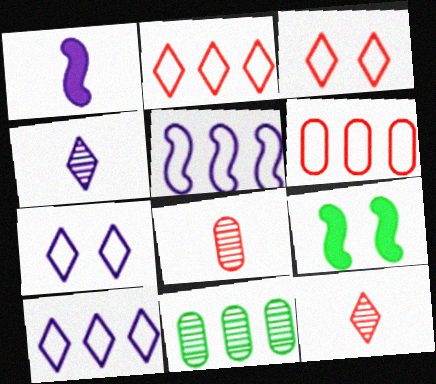[[1, 3, 11], 
[4, 6, 9], 
[8, 9, 10]]